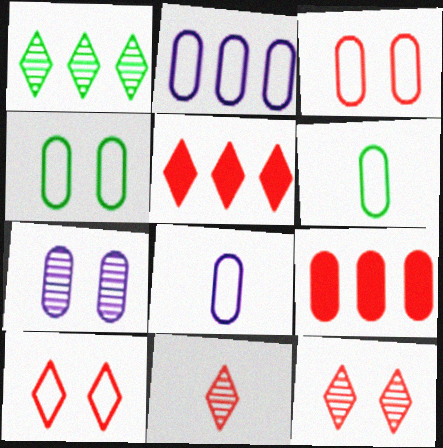[[2, 3, 6], 
[5, 10, 11], 
[6, 7, 9]]